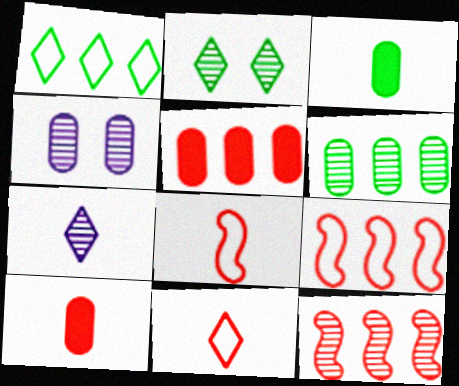[[3, 7, 8]]